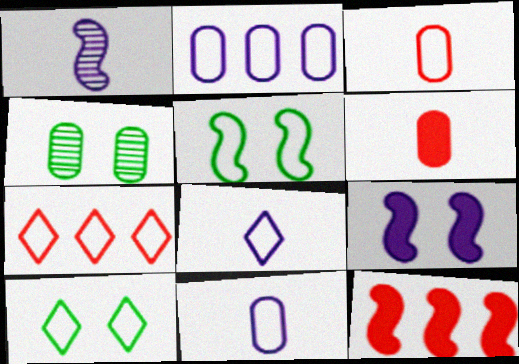[[1, 5, 12], 
[2, 4, 6], 
[4, 8, 12], 
[5, 7, 11], 
[7, 8, 10]]